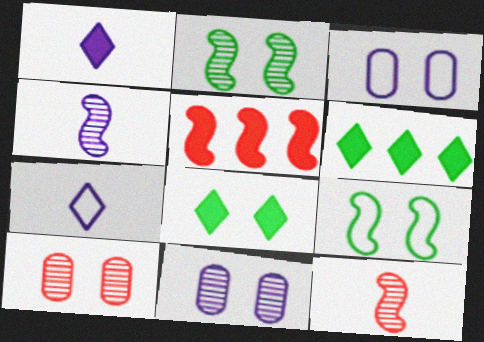[[3, 6, 12], 
[4, 5, 9]]